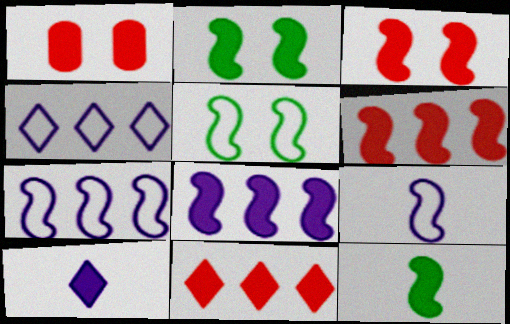[[3, 8, 12]]